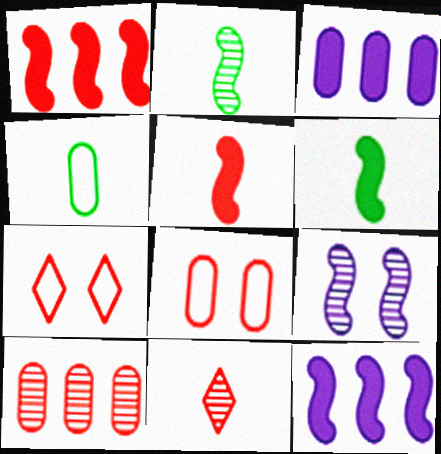[[1, 8, 11], 
[2, 3, 7], 
[5, 7, 10]]